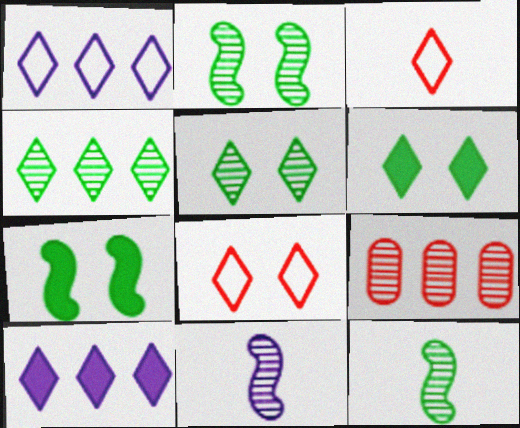[[3, 5, 10], 
[5, 9, 11]]